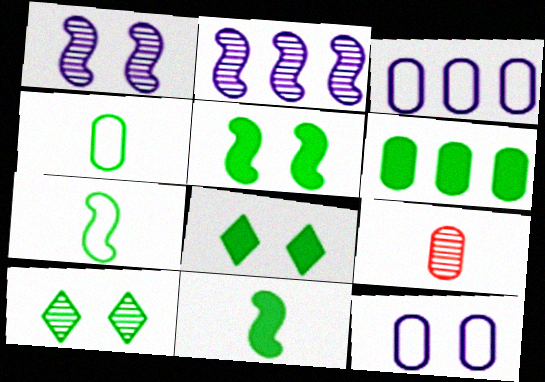[[2, 9, 10], 
[6, 7, 10], 
[6, 8, 11], 
[6, 9, 12]]